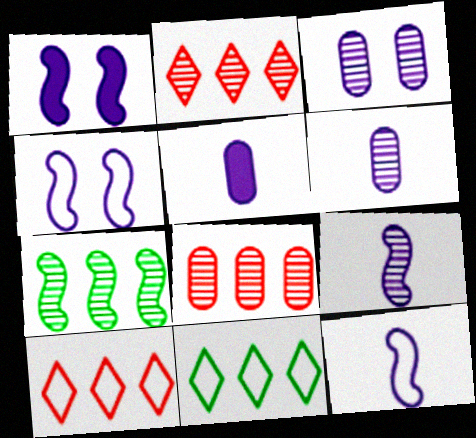[]